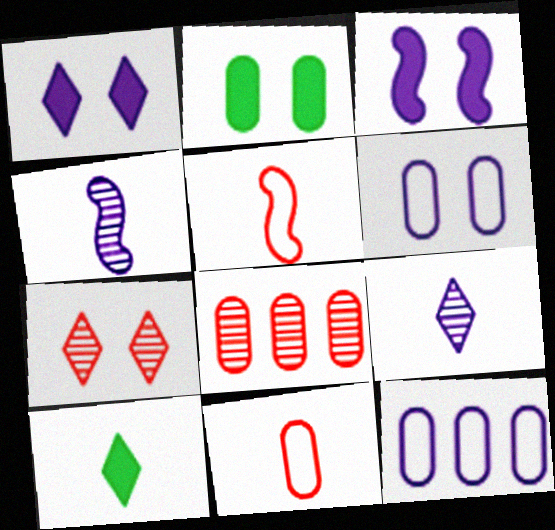[[1, 4, 12], 
[3, 9, 12], 
[4, 10, 11]]